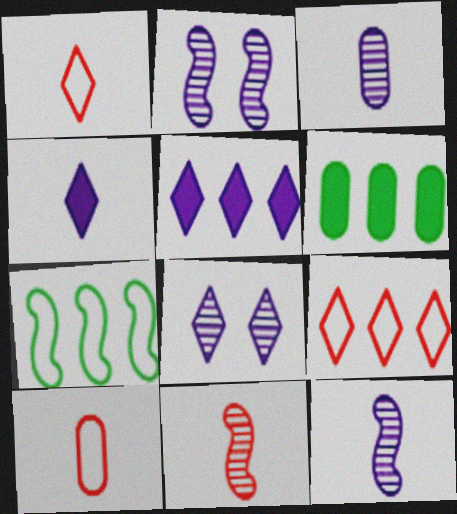[[1, 2, 6]]